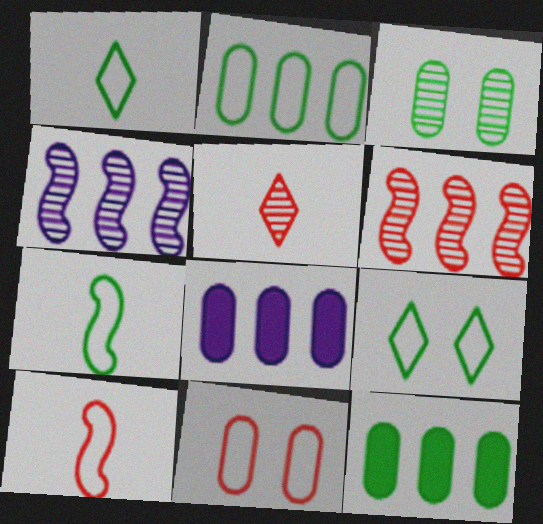[[2, 7, 9], 
[3, 4, 5]]